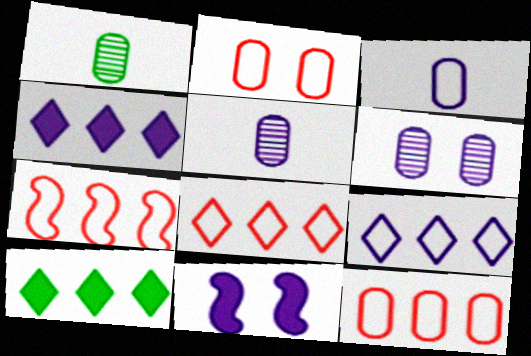[[1, 8, 11], 
[5, 9, 11], 
[7, 8, 12]]